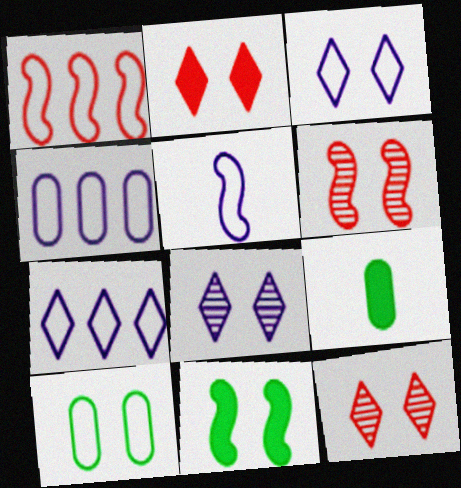[[1, 8, 9], 
[3, 4, 5], 
[6, 7, 9]]